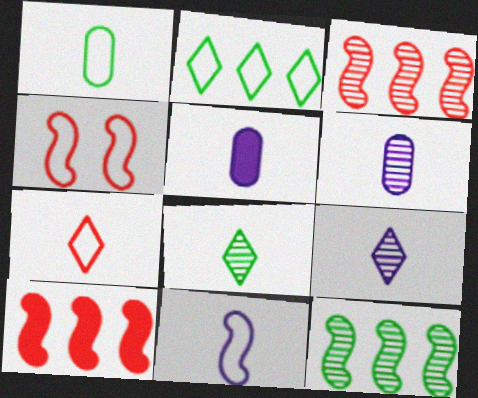[[1, 7, 11], 
[5, 9, 11]]